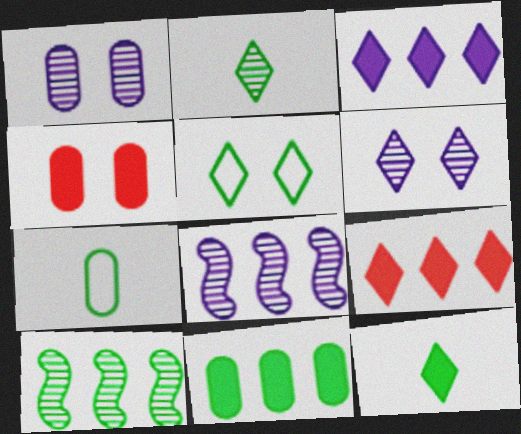[]